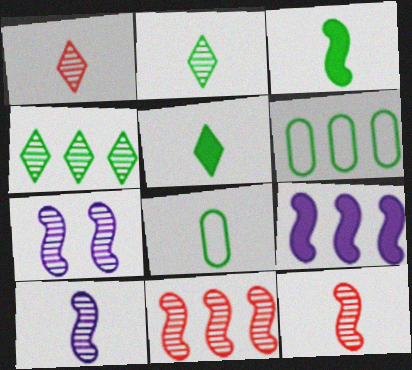[[2, 3, 8]]